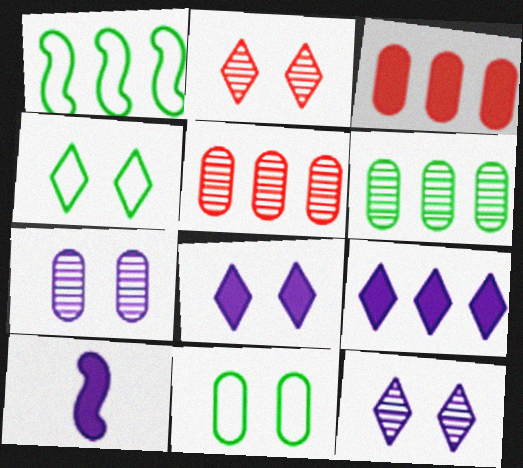[[1, 5, 9], 
[2, 4, 8], 
[4, 5, 10]]